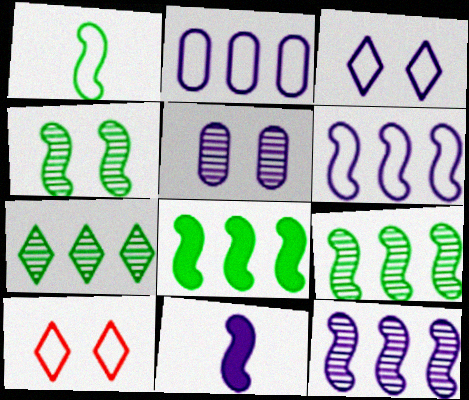[[1, 2, 10], 
[1, 4, 8]]